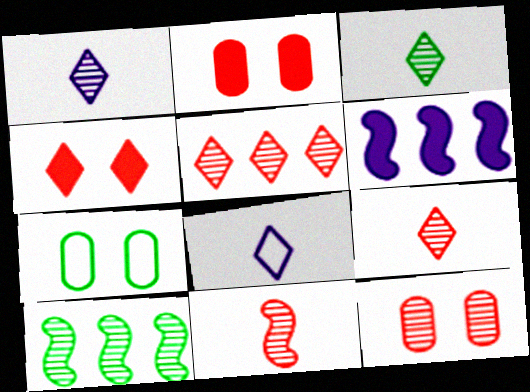[[1, 3, 9], 
[1, 10, 12], 
[2, 8, 10], 
[5, 11, 12], 
[6, 7, 9]]